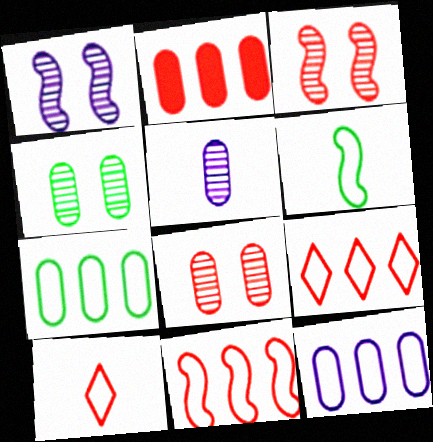[[2, 3, 10]]